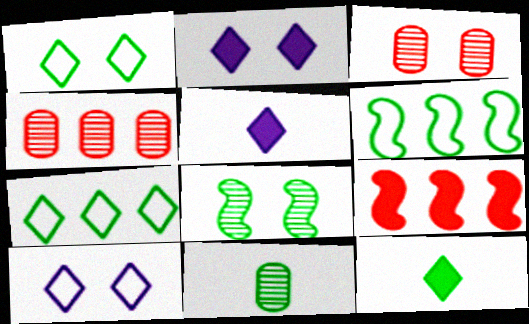[[3, 5, 6], 
[9, 10, 11]]